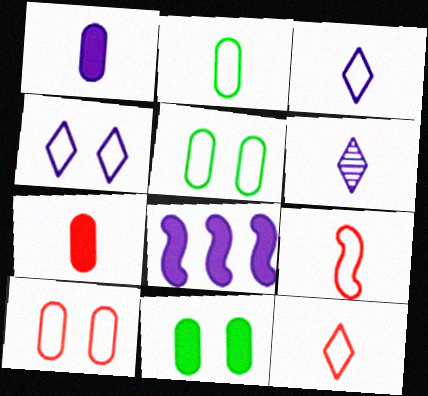[[2, 3, 9]]